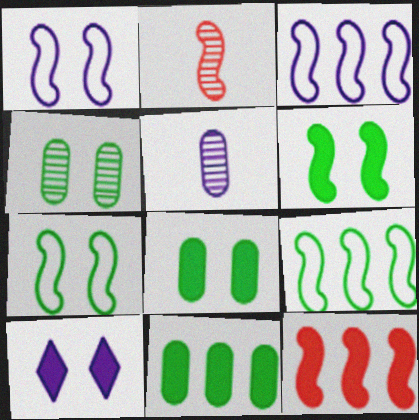[[2, 3, 6], 
[3, 5, 10]]